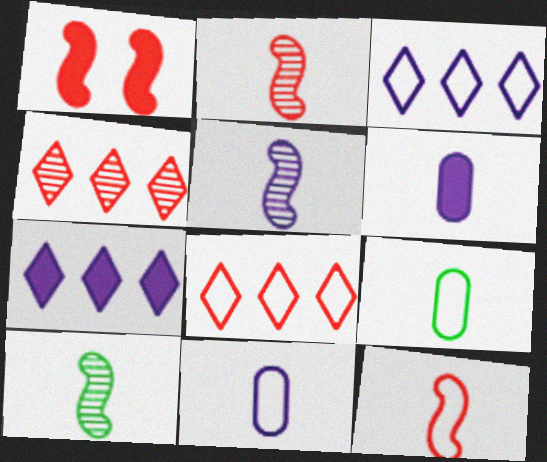[[2, 5, 10]]